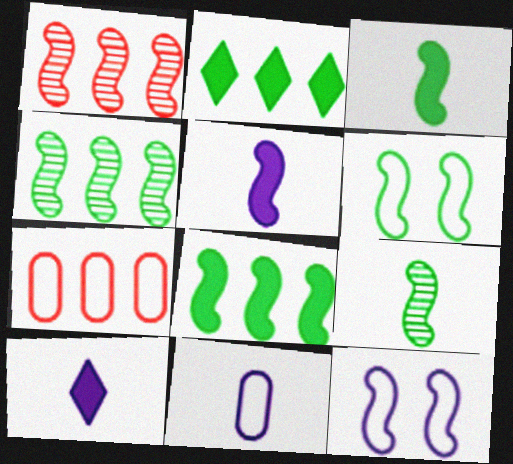[[1, 3, 12], 
[1, 5, 6], 
[3, 4, 6], 
[6, 8, 9]]